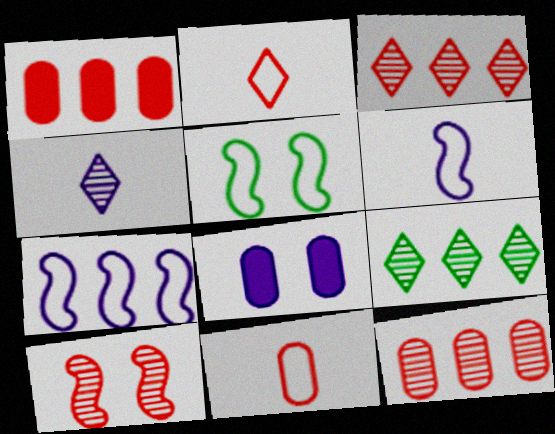[[1, 2, 10], 
[1, 4, 5], 
[1, 7, 9], 
[4, 7, 8]]